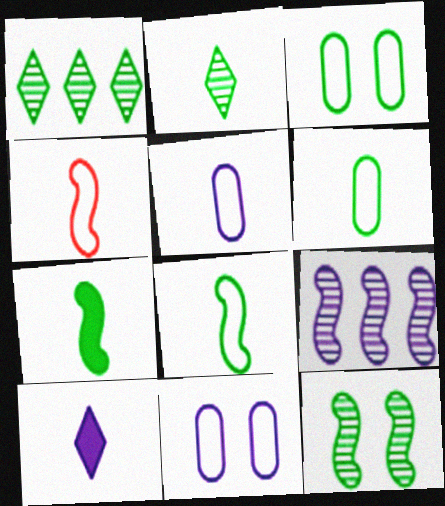[[1, 3, 7], 
[2, 6, 7], 
[9, 10, 11]]